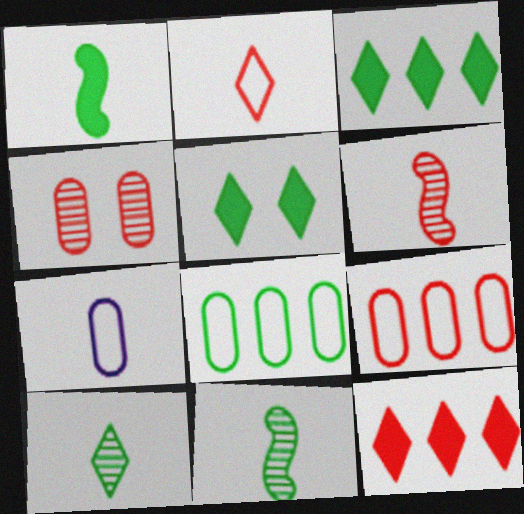[[5, 8, 11]]